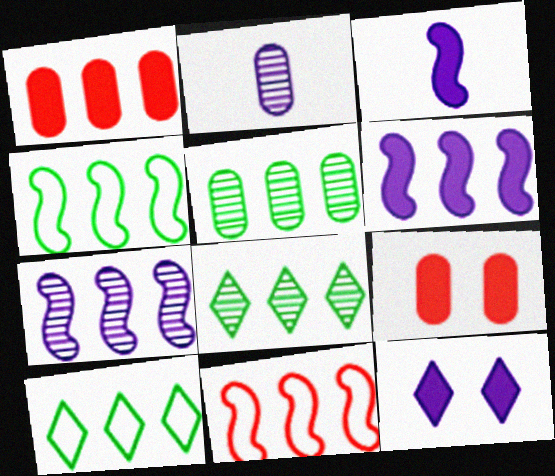[[1, 7, 10]]